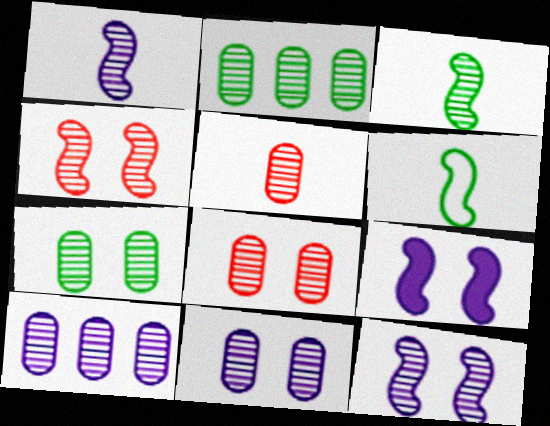[[2, 5, 11], 
[5, 7, 10], 
[7, 8, 11]]